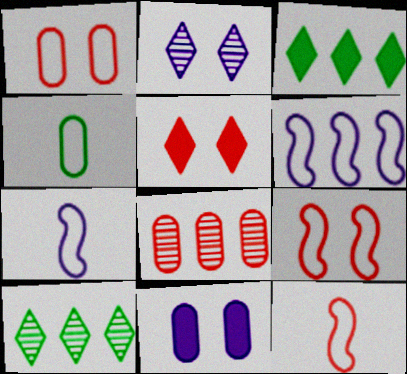[[3, 6, 8], 
[4, 8, 11], 
[5, 8, 12], 
[10, 11, 12]]